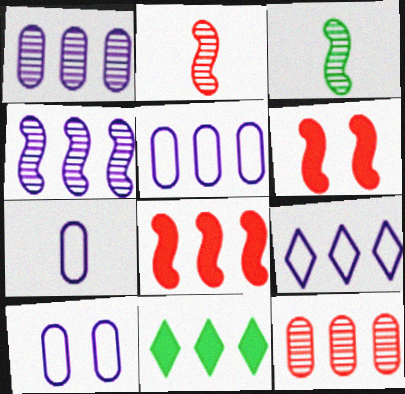[[2, 10, 11], 
[5, 7, 10]]